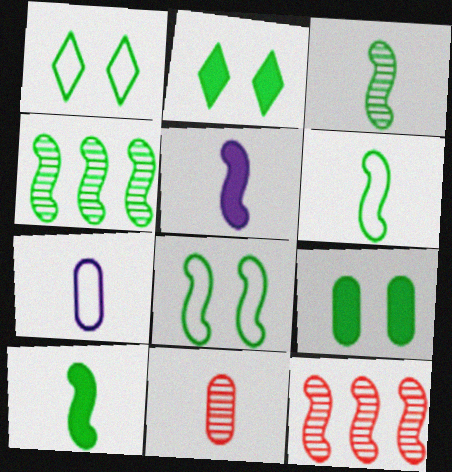[[2, 7, 12], 
[3, 6, 10], 
[4, 8, 10], 
[5, 8, 12]]